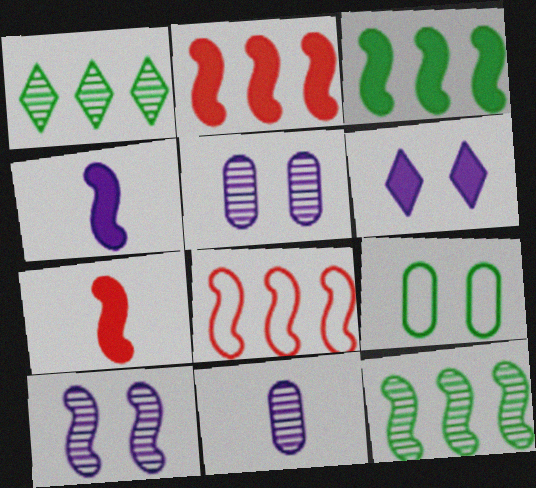[]